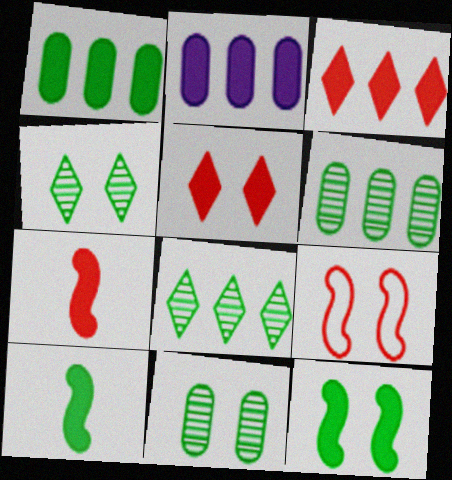[[2, 5, 10]]